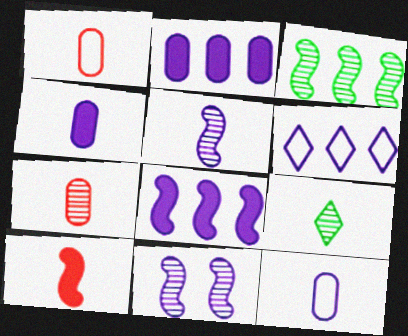[[4, 6, 11], 
[5, 7, 9], 
[9, 10, 12]]